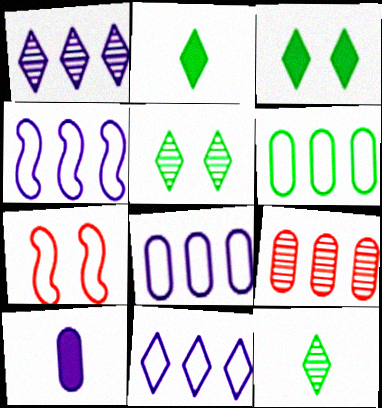[[4, 8, 11]]